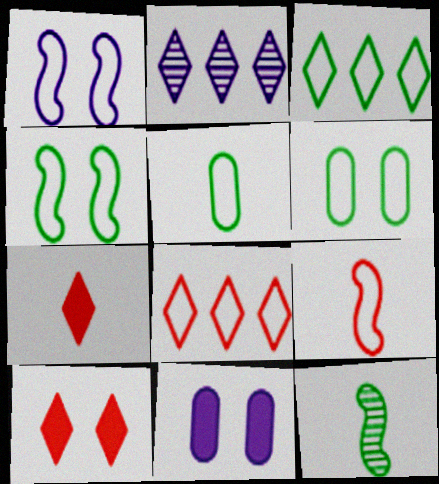[[1, 5, 8], 
[3, 4, 5], 
[8, 11, 12]]